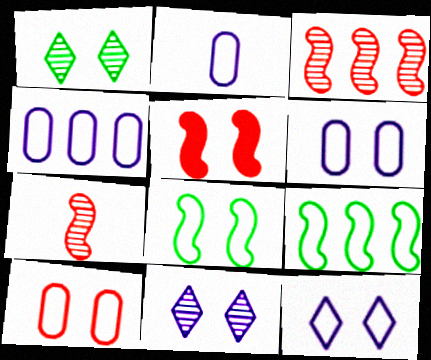[[1, 5, 6], 
[2, 4, 6], 
[8, 10, 12]]